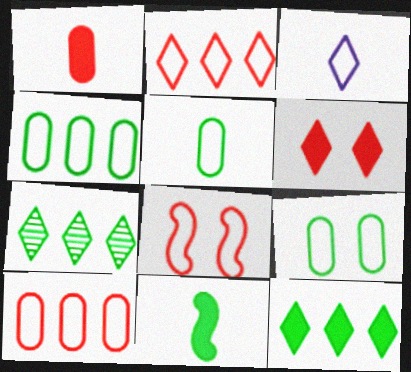[[3, 4, 8], 
[3, 6, 7], 
[4, 5, 9], 
[7, 9, 11]]